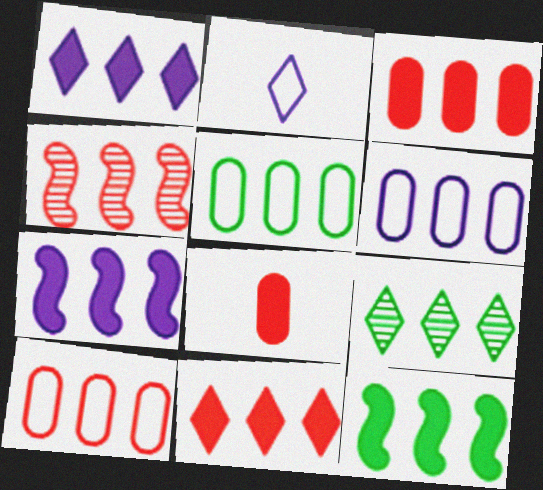[[1, 3, 12], 
[1, 4, 5], 
[4, 10, 11], 
[5, 6, 10], 
[5, 9, 12], 
[7, 9, 10]]